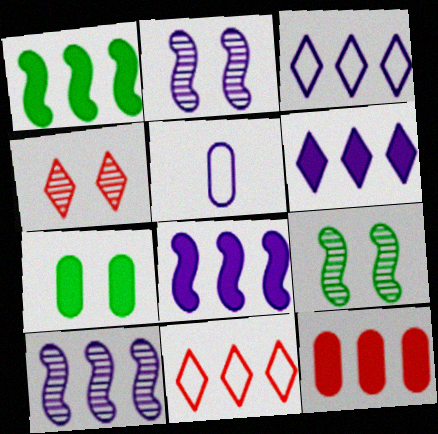[[1, 4, 5], 
[1, 6, 12], 
[2, 5, 6]]